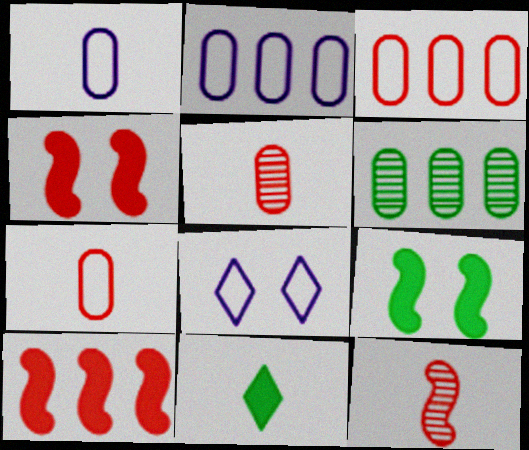[[1, 11, 12]]